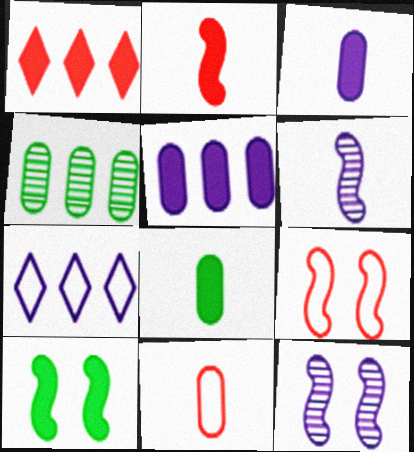[[1, 3, 10], 
[3, 7, 12], 
[9, 10, 12]]